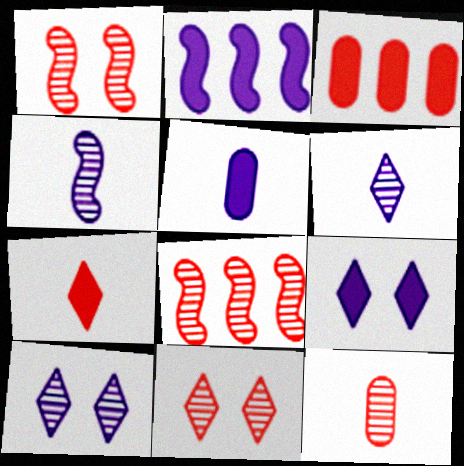[[2, 5, 9], 
[8, 11, 12]]